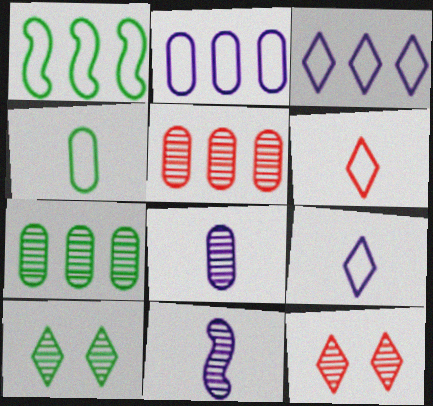[[5, 10, 11], 
[7, 11, 12]]